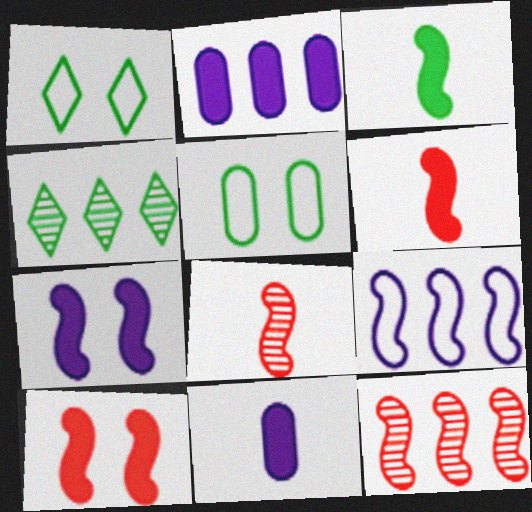[[1, 2, 8], 
[1, 11, 12], 
[3, 4, 5]]